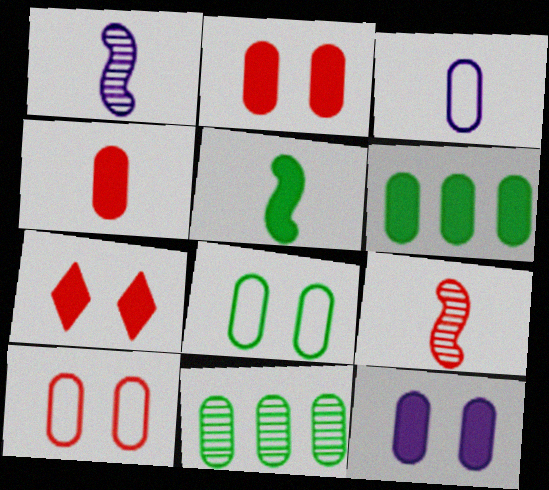[[2, 3, 11], 
[4, 6, 12]]